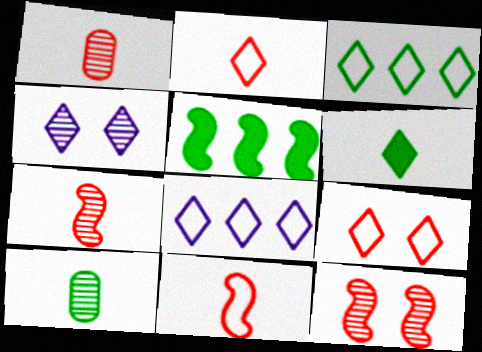[]